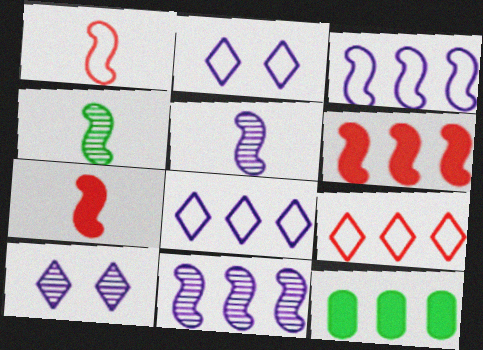[[1, 10, 12], 
[9, 11, 12]]